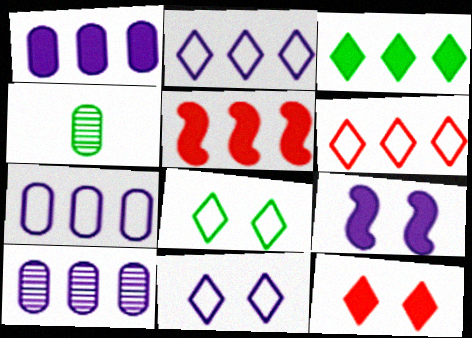[[1, 3, 5], 
[1, 7, 10], 
[4, 5, 11], 
[4, 6, 9]]